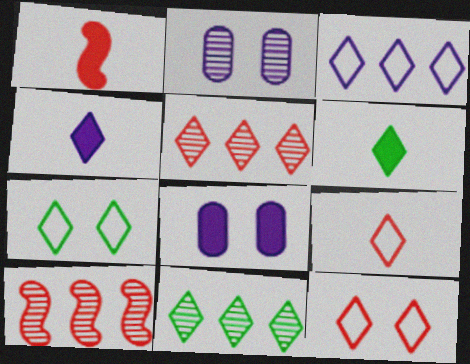[[3, 7, 9], 
[4, 5, 7], 
[4, 11, 12], 
[6, 7, 11]]